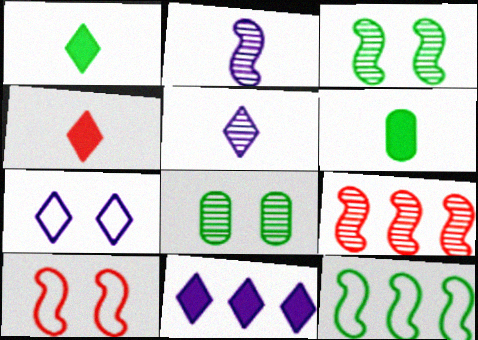[[1, 8, 12], 
[2, 3, 9], 
[5, 7, 11], 
[5, 8, 9], 
[6, 7, 9]]